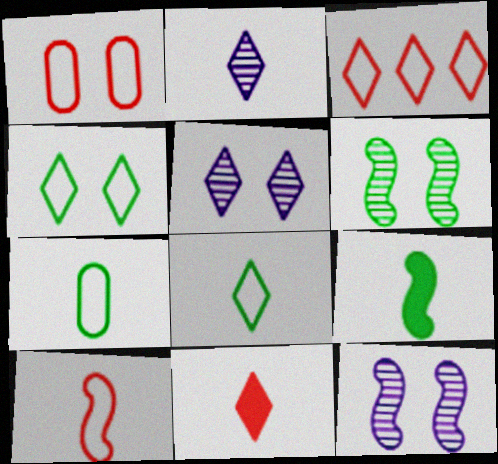[[1, 3, 10], 
[2, 8, 11]]